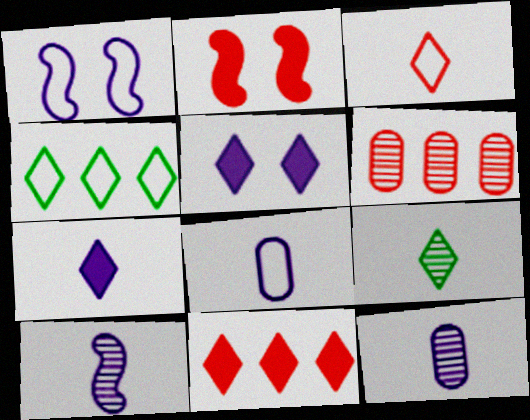[[2, 3, 6], 
[2, 4, 12], 
[3, 7, 9], 
[7, 8, 10]]